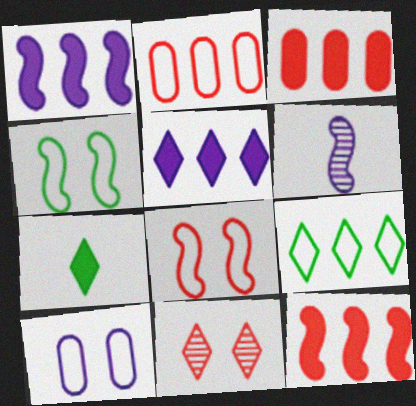[[4, 6, 12], 
[5, 6, 10]]